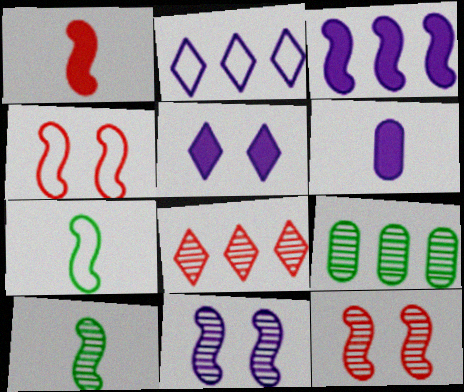[[2, 6, 11], 
[3, 4, 10], 
[3, 5, 6], 
[3, 7, 12]]